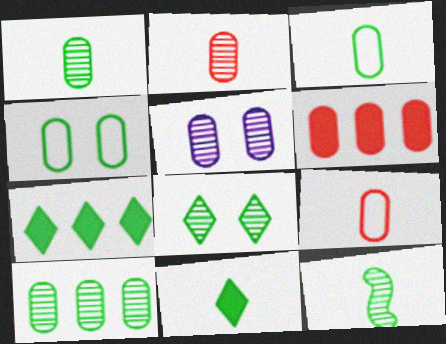[[2, 5, 10], 
[3, 5, 6], 
[3, 11, 12], 
[4, 7, 12], 
[8, 10, 12]]